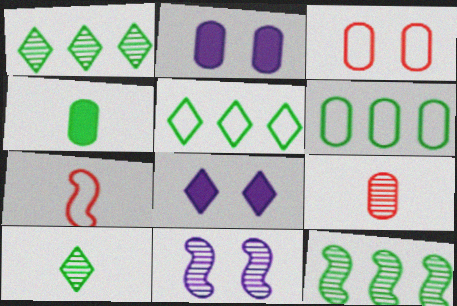[[1, 2, 7], 
[1, 9, 11], 
[2, 6, 9]]